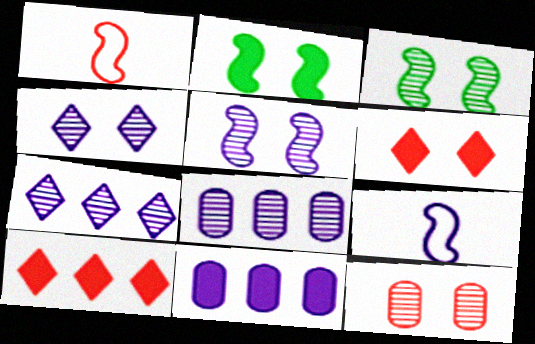[[1, 10, 12], 
[3, 4, 12], 
[4, 9, 11]]